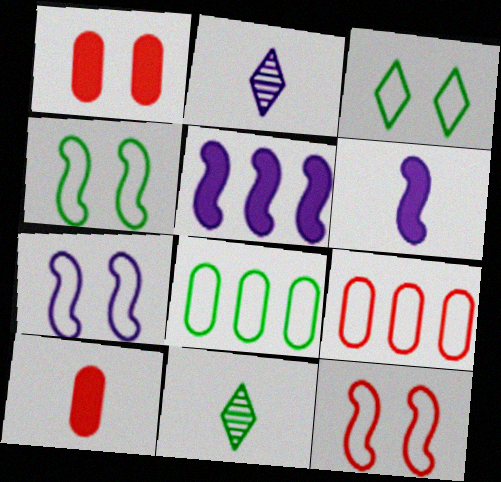[[4, 7, 12]]